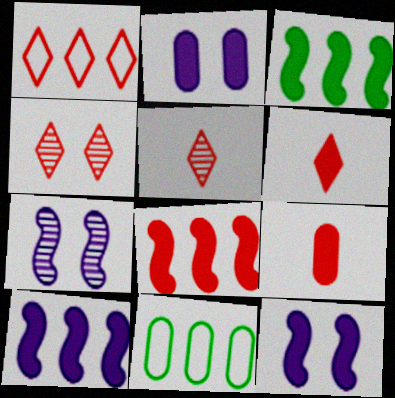[[1, 4, 6], 
[2, 3, 6], 
[3, 8, 10], 
[5, 11, 12], 
[6, 7, 11]]